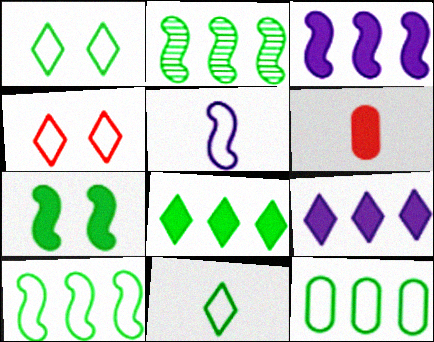[[2, 8, 12], 
[4, 5, 12], 
[6, 7, 9]]